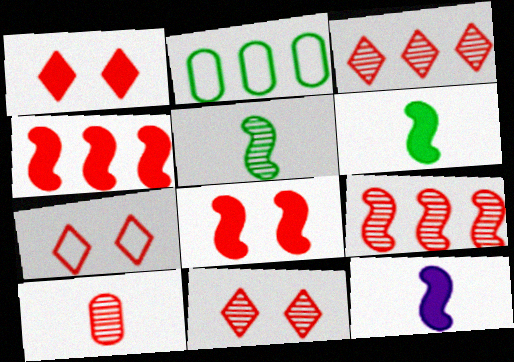[[1, 7, 11], 
[2, 11, 12], 
[4, 7, 10], 
[9, 10, 11]]